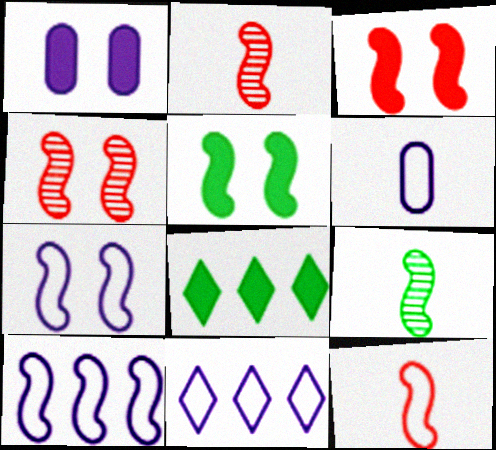[[2, 5, 10], 
[3, 9, 10], 
[4, 5, 7], 
[4, 6, 8], 
[6, 7, 11]]